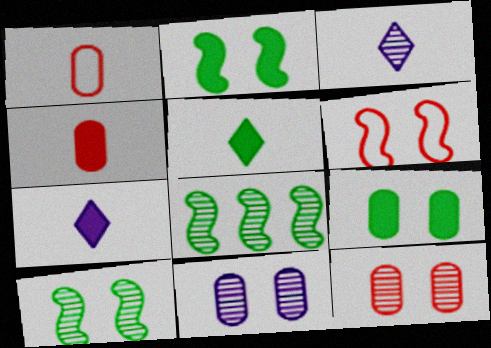[[3, 8, 12]]